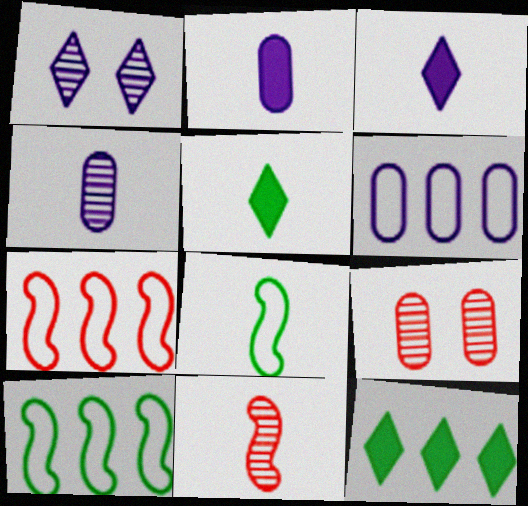[[3, 9, 10]]